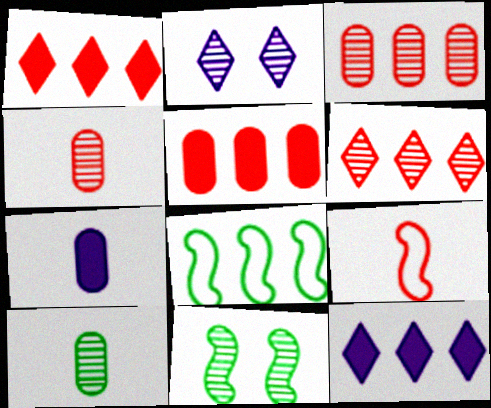[[3, 8, 12]]